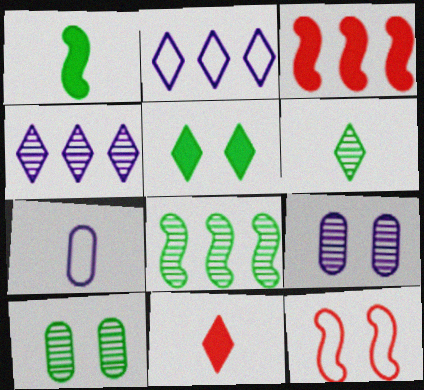[[5, 9, 12], 
[6, 8, 10]]